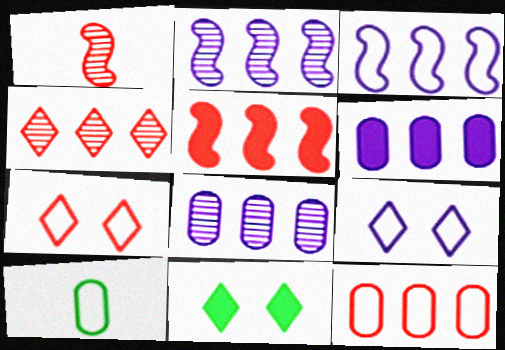[[3, 7, 10], 
[4, 5, 12]]